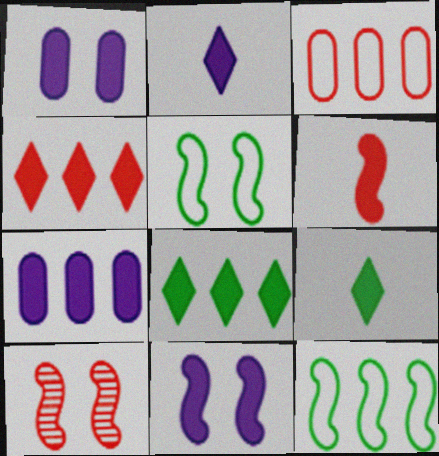[[1, 6, 8], 
[2, 7, 11], 
[5, 10, 11]]